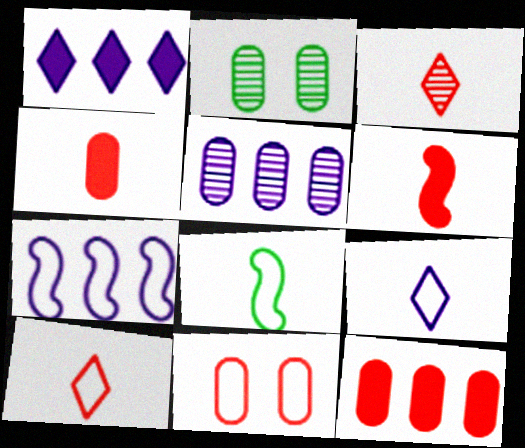[[1, 5, 7]]